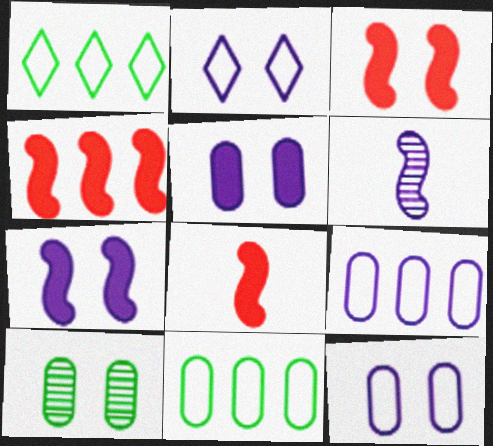[[2, 3, 10], 
[3, 4, 8]]